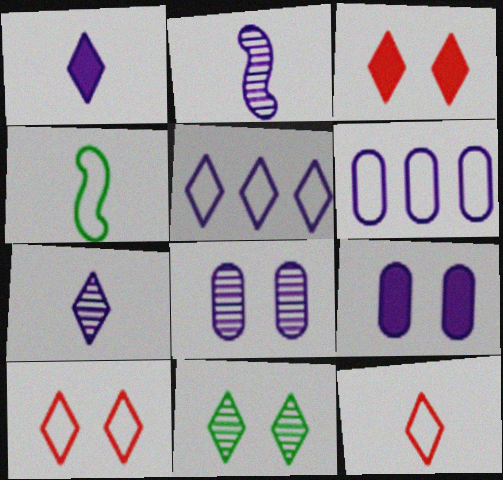[[2, 5, 9], 
[4, 6, 10]]